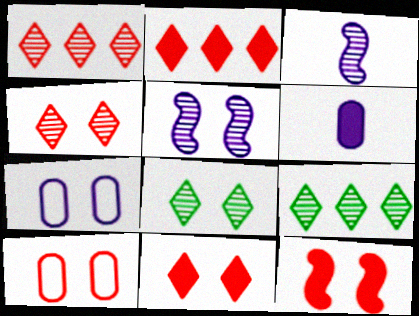[[4, 10, 12], 
[7, 8, 12]]